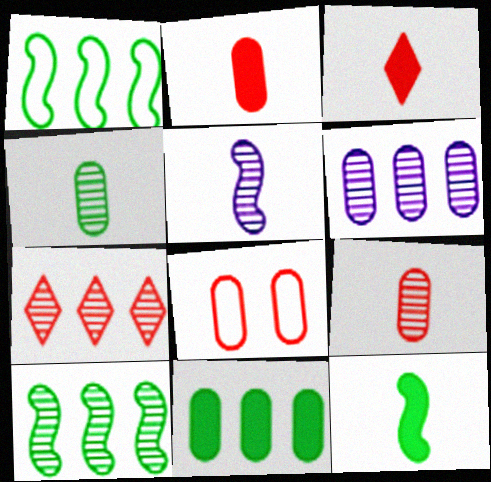[[6, 7, 10]]